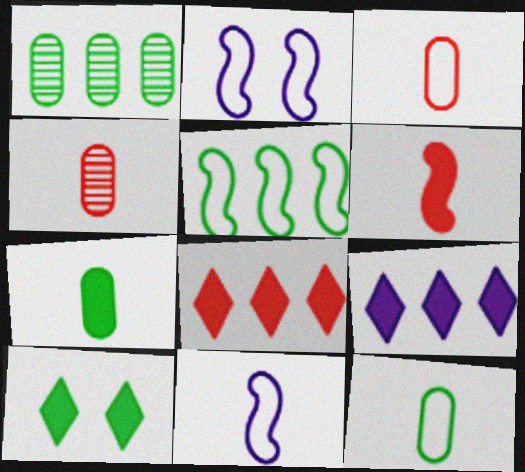[]